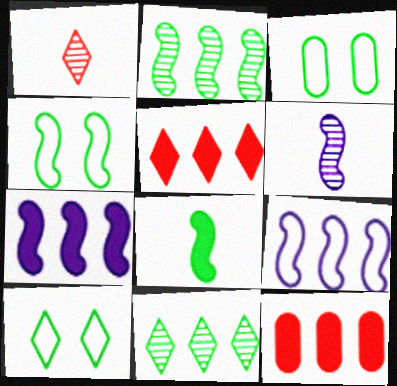[[1, 3, 7], 
[2, 4, 8], 
[3, 4, 10], 
[3, 5, 6], 
[3, 8, 11], 
[6, 10, 12], 
[9, 11, 12]]